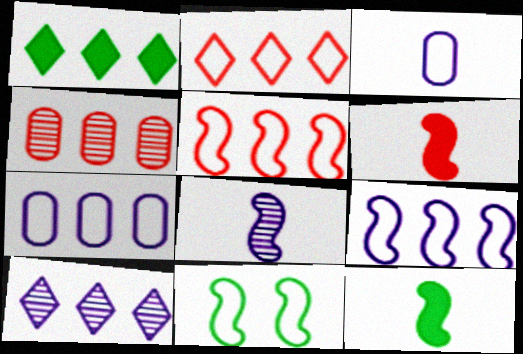[[1, 2, 10], 
[1, 4, 9], 
[2, 3, 11]]